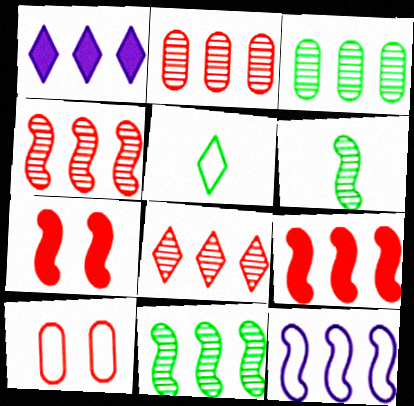[[1, 6, 10], 
[2, 4, 8], 
[5, 10, 12], 
[6, 7, 12], 
[9, 11, 12]]